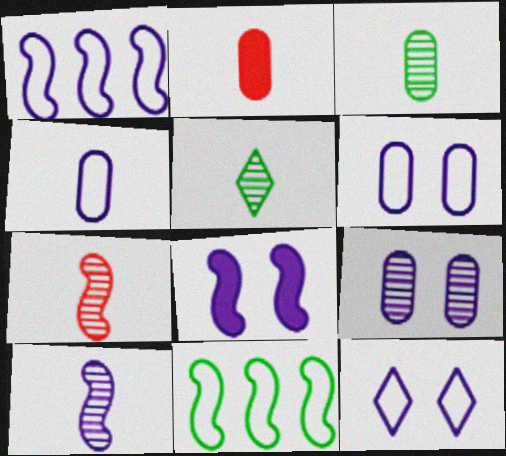[[1, 4, 12], 
[1, 8, 10], 
[2, 3, 4], 
[7, 8, 11], 
[8, 9, 12]]